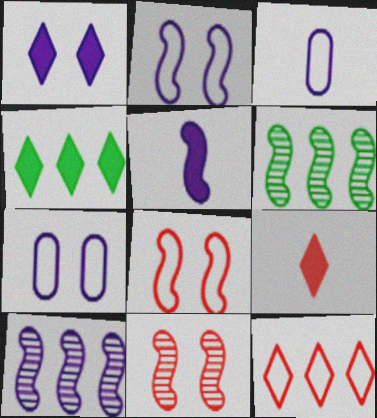[[1, 3, 10], 
[1, 4, 9], 
[2, 5, 10], 
[3, 4, 11], 
[5, 6, 8], 
[6, 7, 9]]